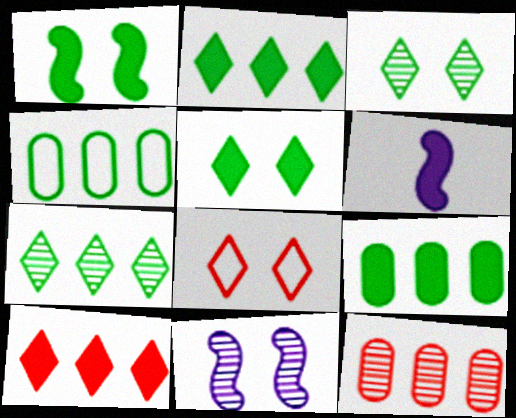[]